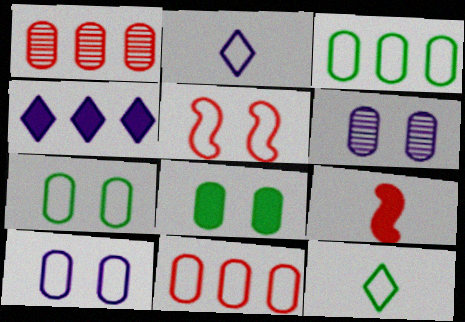[[2, 3, 5], 
[4, 8, 9]]